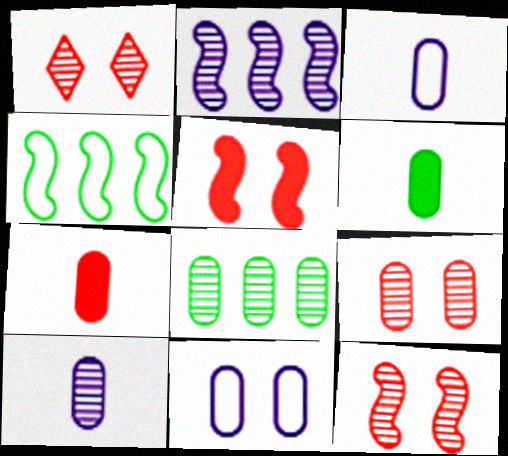[[1, 9, 12], 
[7, 8, 11], 
[8, 9, 10]]